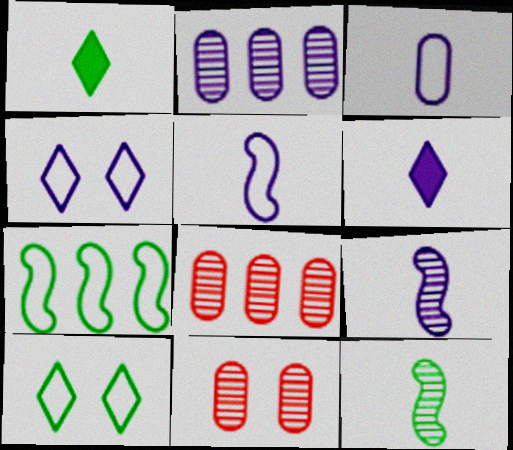[[3, 6, 9], 
[6, 7, 11]]